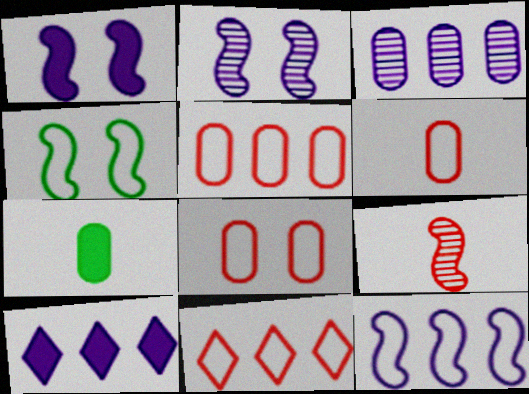[[2, 7, 11], 
[3, 7, 8], 
[3, 10, 12], 
[5, 6, 8]]